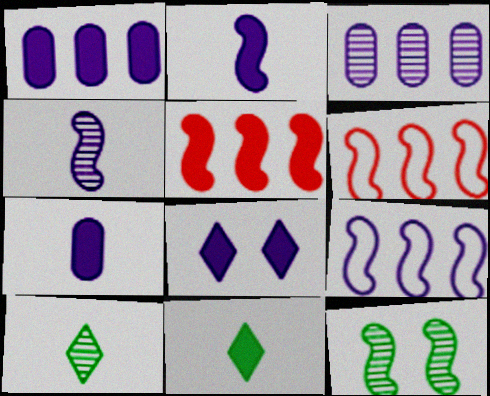[[1, 2, 8], 
[2, 6, 12]]